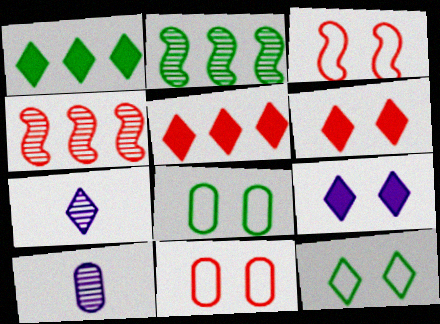[[1, 3, 10], 
[5, 7, 12]]